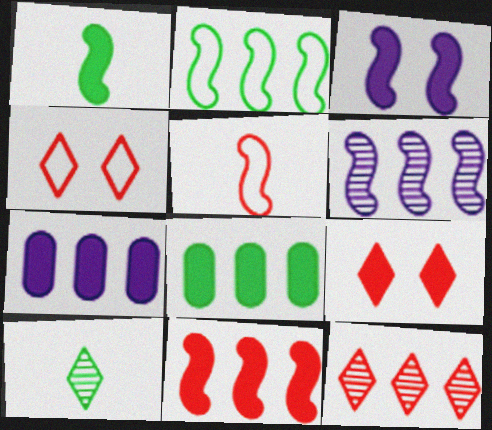[[1, 3, 11], 
[1, 7, 9], 
[2, 6, 11], 
[2, 7, 12]]